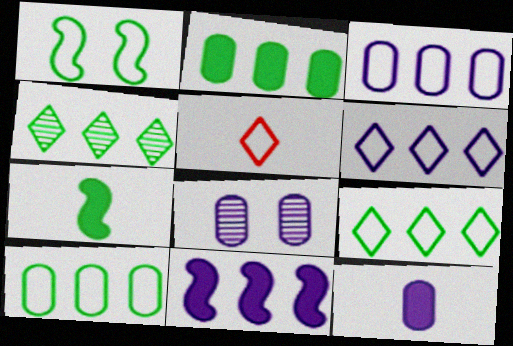[[1, 3, 5], 
[3, 8, 12]]